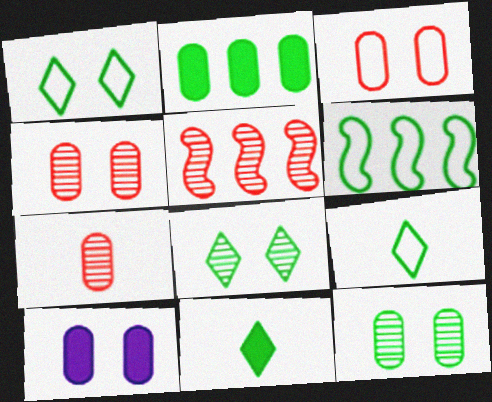[[3, 10, 12], 
[5, 9, 10], 
[6, 11, 12]]